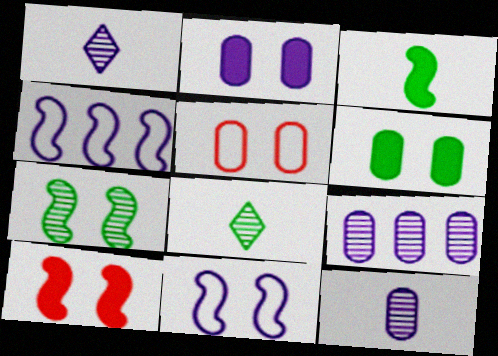[[1, 2, 4], 
[7, 10, 11]]